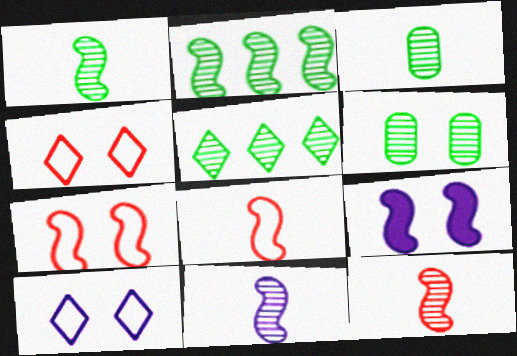[[1, 5, 6], 
[1, 11, 12], 
[2, 8, 9], 
[4, 6, 9]]